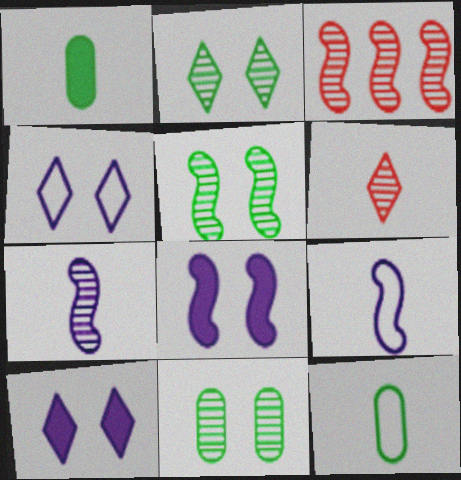[[1, 3, 4], 
[1, 6, 9], 
[2, 5, 11], 
[3, 5, 7], 
[3, 10, 12]]